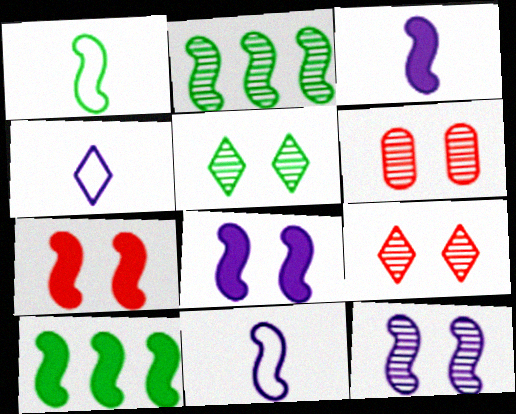[[2, 7, 11], 
[3, 7, 10], 
[4, 6, 10], 
[5, 6, 12]]